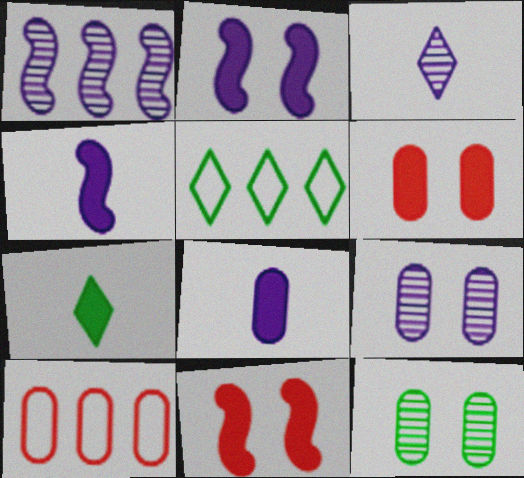[[1, 3, 9], 
[8, 10, 12]]